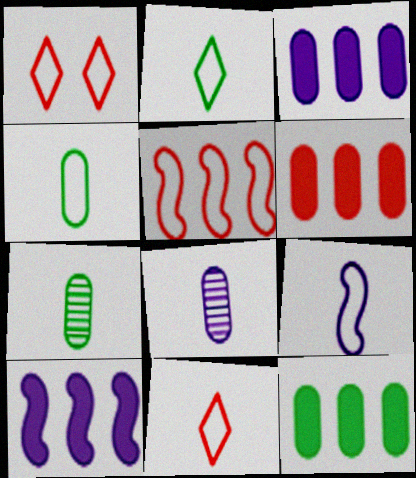[[1, 7, 10], 
[3, 6, 12], 
[4, 9, 11]]